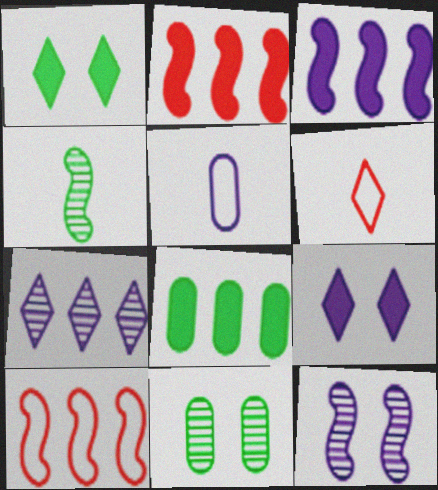[[1, 6, 7], 
[3, 6, 11], 
[6, 8, 12], 
[7, 8, 10]]